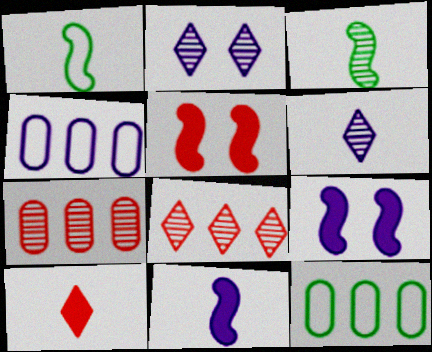[[2, 3, 7], 
[2, 4, 11], 
[4, 6, 9], 
[5, 6, 12]]